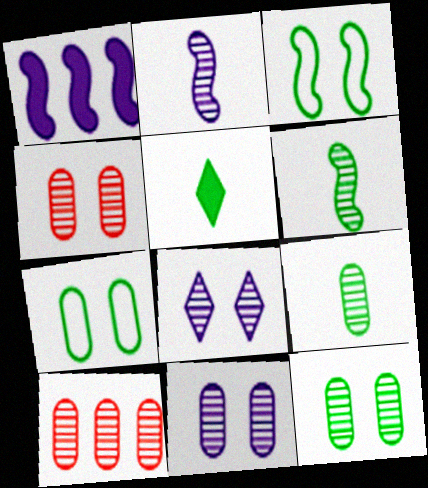[[4, 11, 12], 
[6, 8, 10], 
[9, 10, 11]]